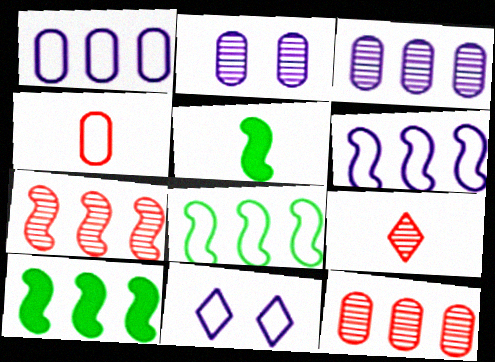[[4, 8, 11], 
[5, 11, 12], 
[6, 7, 10]]